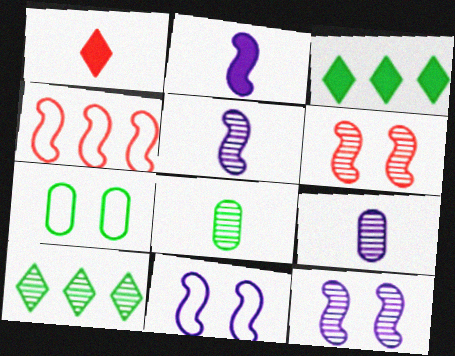[[6, 9, 10]]